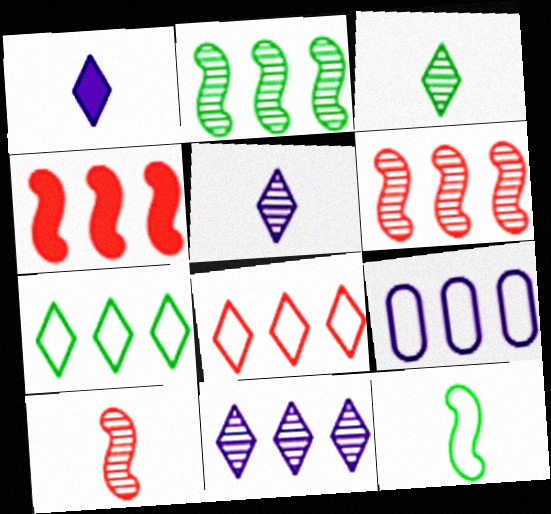[]